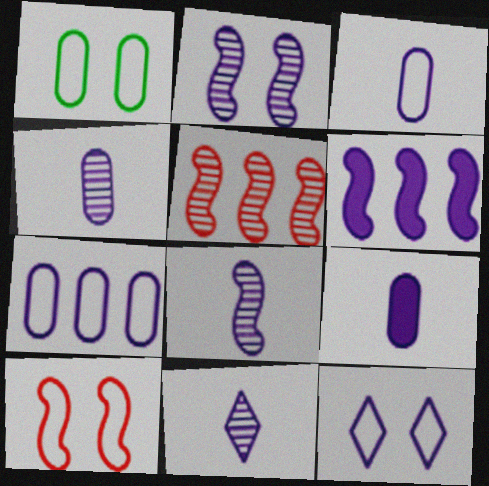[[1, 10, 12], 
[3, 4, 9], 
[4, 6, 12], 
[4, 8, 11]]